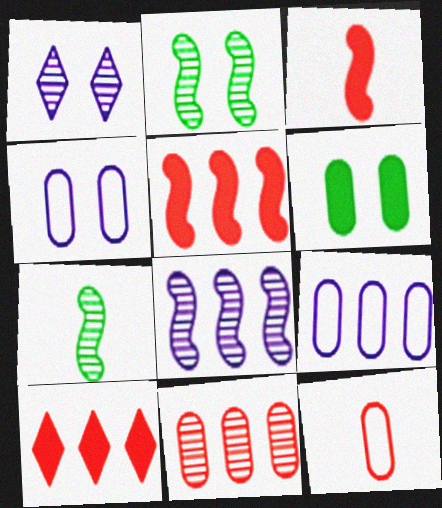[[1, 7, 11], 
[4, 7, 10]]